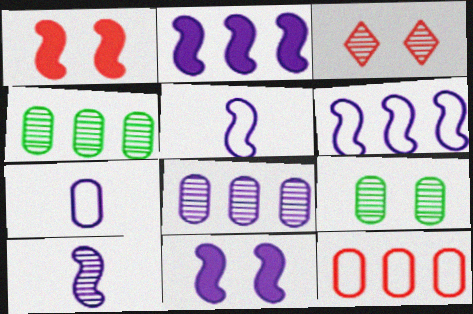[[3, 4, 10], 
[6, 10, 11]]